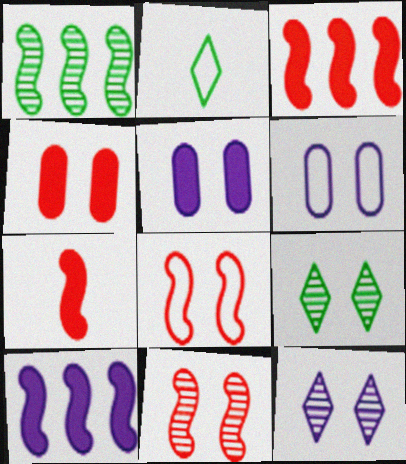[[5, 8, 9]]